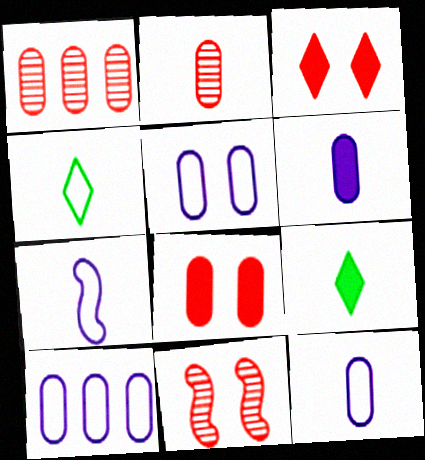[[2, 7, 9], 
[5, 10, 12], 
[9, 10, 11]]